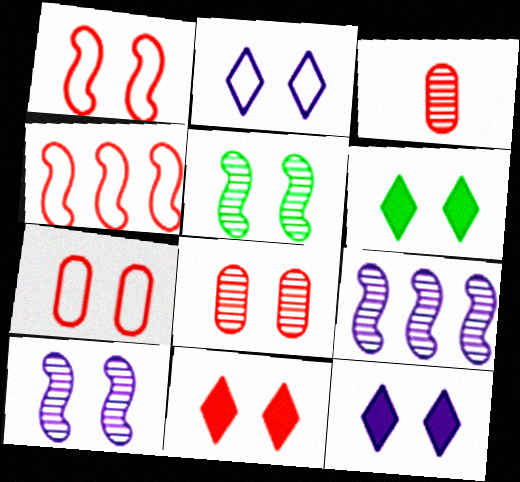[[1, 8, 11], 
[3, 4, 11], 
[5, 7, 12], 
[6, 7, 10], 
[6, 11, 12]]